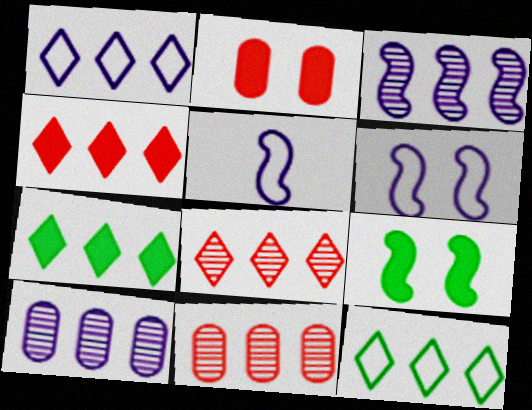[[1, 7, 8]]